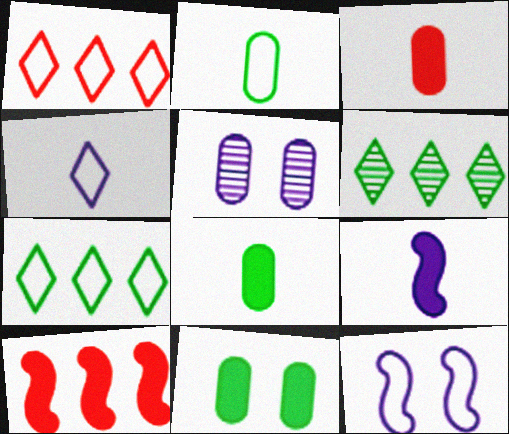[[1, 2, 12], 
[3, 6, 12]]